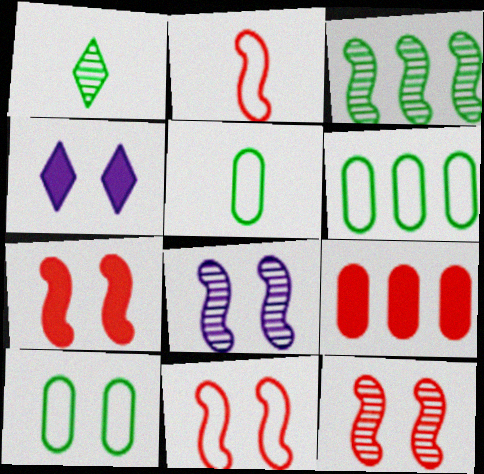[[4, 10, 12], 
[5, 6, 10], 
[7, 11, 12]]